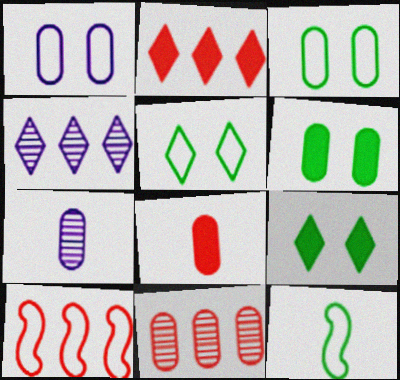[[2, 10, 11], 
[7, 9, 10]]